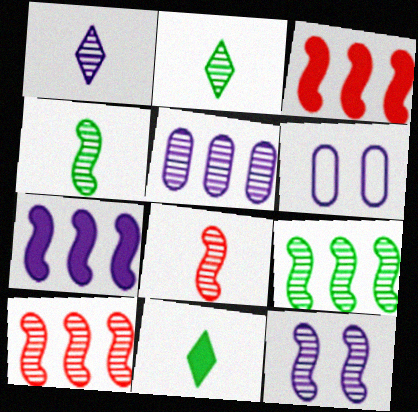[[1, 5, 12], 
[1, 6, 7], 
[2, 3, 6], 
[4, 10, 12], 
[6, 10, 11], 
[8, 9, 12]]